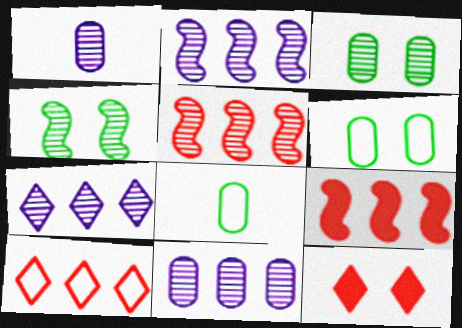[[2, 7, 11], 
[2, 8, 12]]